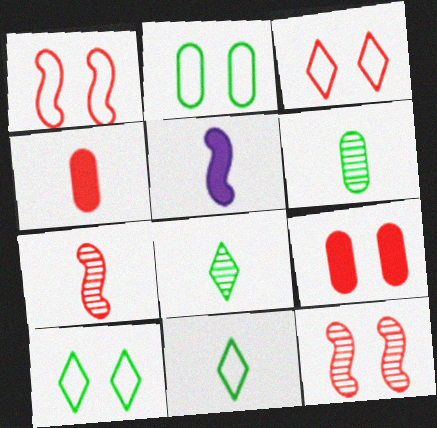[[3, 9, 12]]